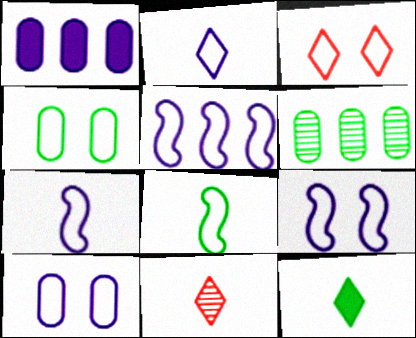[[2, 5, 10], 
[2, 11, 12], 
[3, 4, 9], 
[5, 7, 9]]